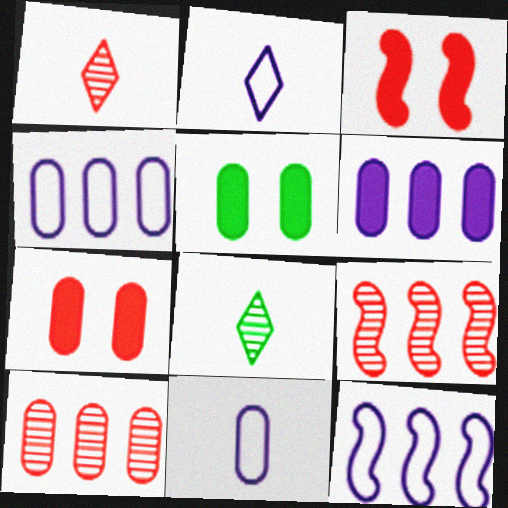[[1, 5, 12], 
[2, 5, 9], 
[3, 4, 8], 
[5, 10, 11], 
[7, 8, 12]]